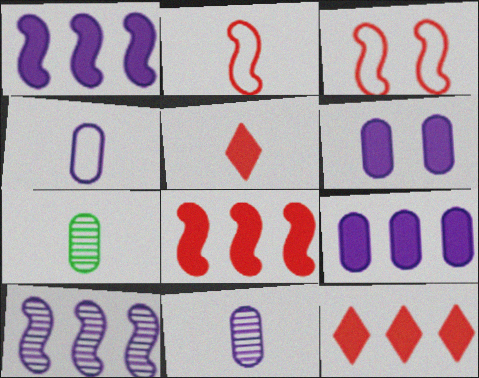[]